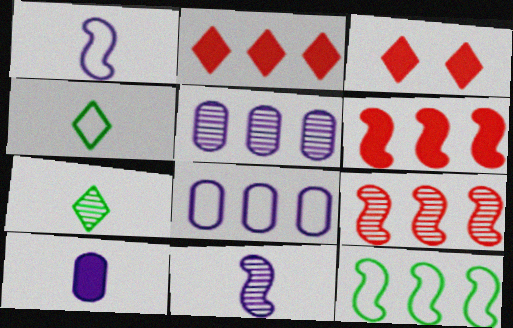[[2, 5, 12]]